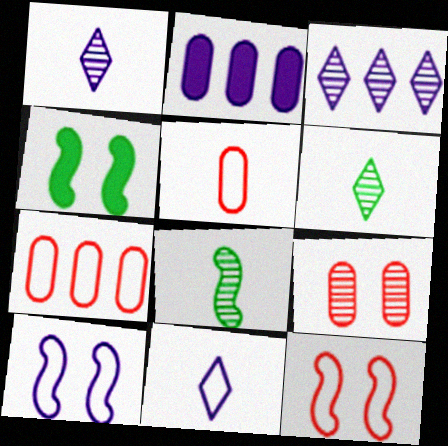[[1, 2, 10], 
[1, 4, 7], 
[2, 6, 12], 
[3, 4, 5], 
[3, 8, 9]]